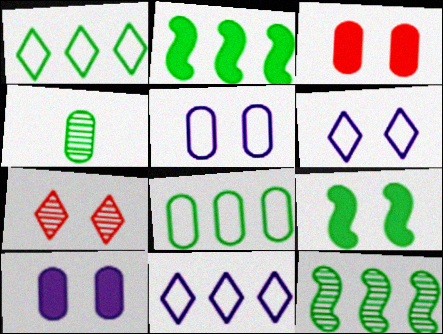[[1, 4, 9], 
[5, 7, 9]]